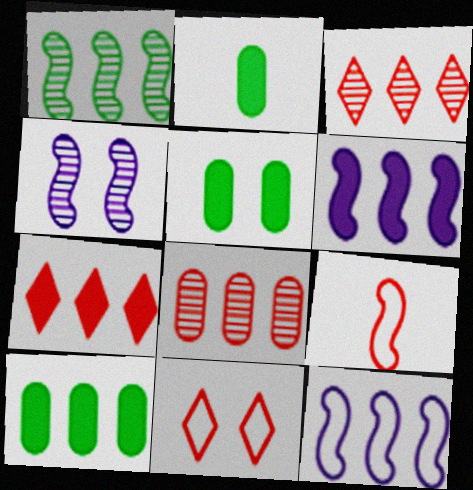[[2, 5, 10], 
[3, 10, 12], 
[4, 5, 11], 
[6, 7, 10]]